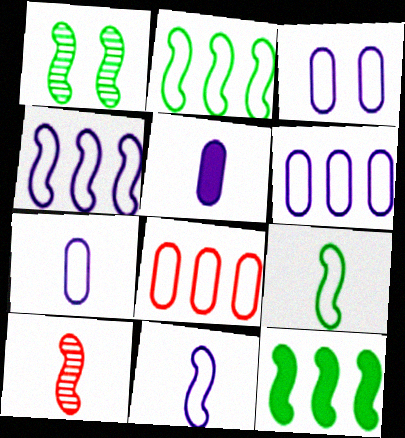[[1, 9, 12], 
[3, 6, 7]]